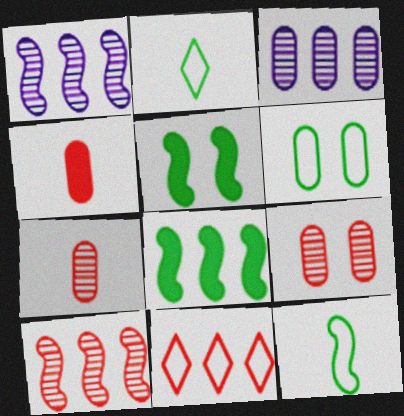[[3, 4, 6], 
[3, 8, 11]]